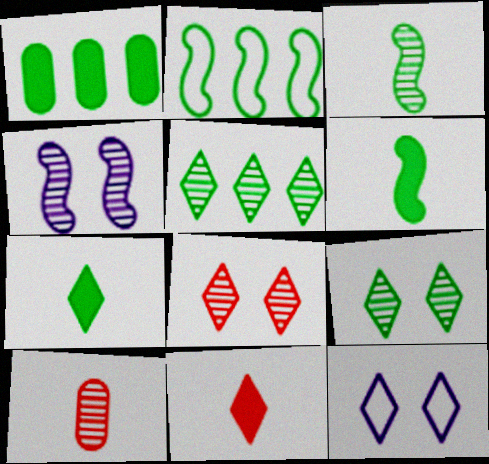[[1, 2, 5], 
[4, 5, 10], 
[5, 11, 12]]